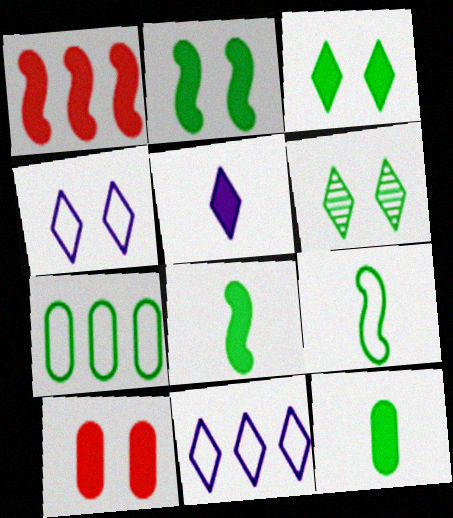[[6, 7, 8]]